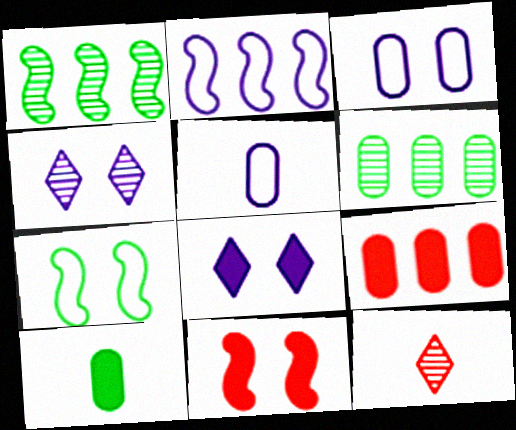[]